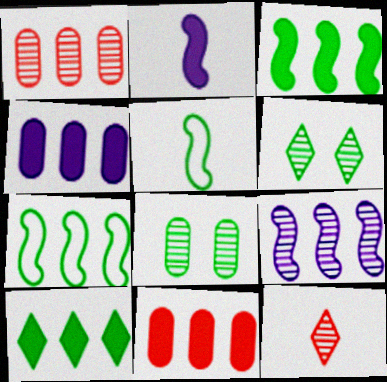[[5, 8, 10], 
[8, 9, 12]]